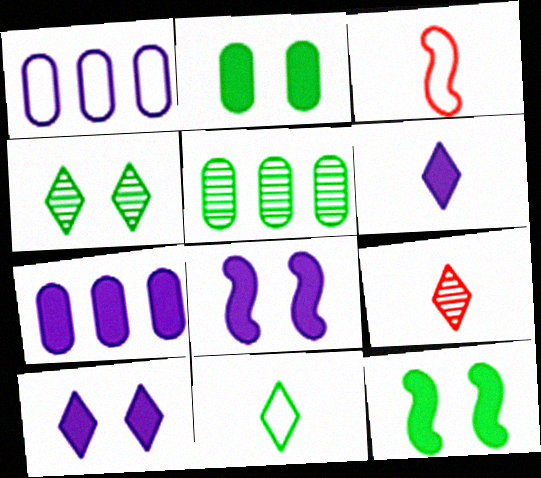[[1, 9, 12], 
[3, 4, 7], 
[3, 5, 10], 
[5, 11, 12], 
[6, 7, 8], 
[6, 9, 11]]